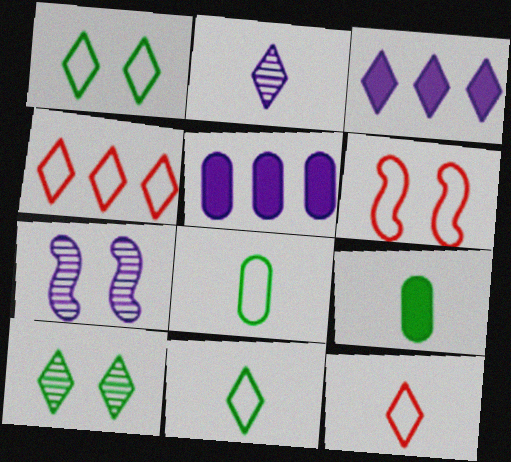[[3, 10, 12], 
[4, 7, 9]]